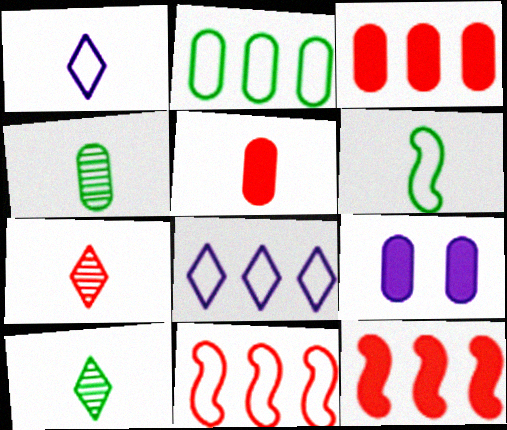[[2, 8, 11], 
[9, 10, 11]]